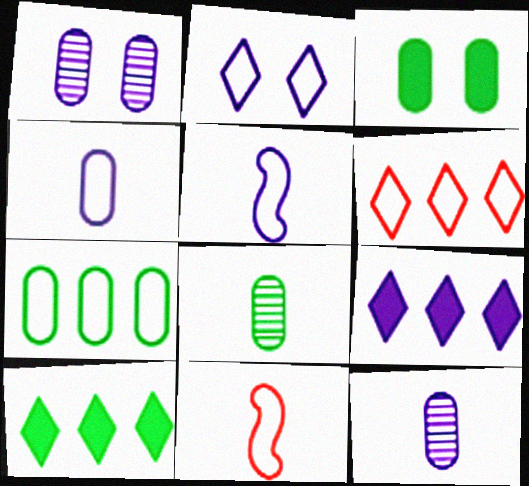[[1, 5, 9], 
[1, 10, 11], 
[2, 7, 11], 
[3, 7, 8]]